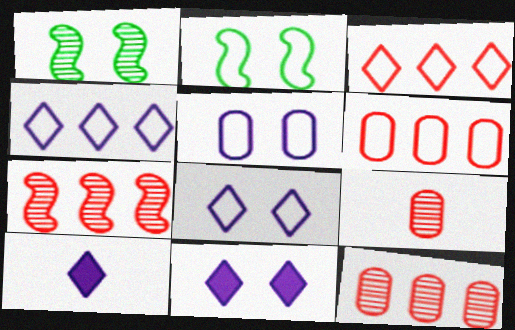[[1, 6, 10], 
[2, 10, 12]]